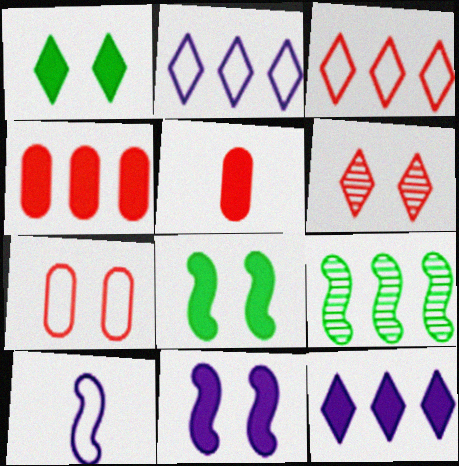[[2, 4, 9], 
[5, 8, 12]]